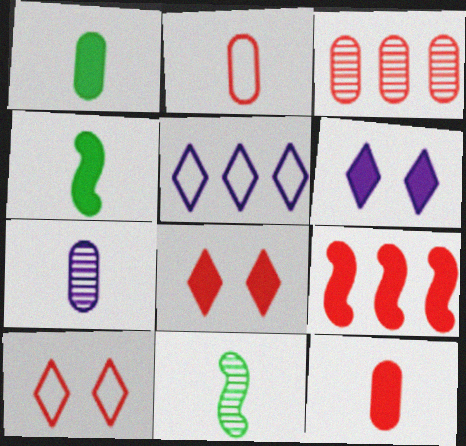[[1, 2, 7], 
[1, 6, 9], 
[8, 9, 12]]